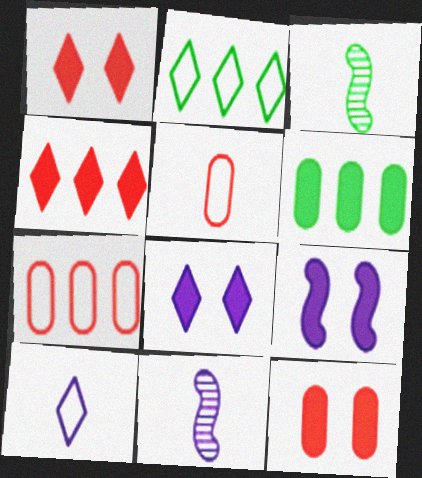[[2, 11, 12], 
[3, 7, 8]]